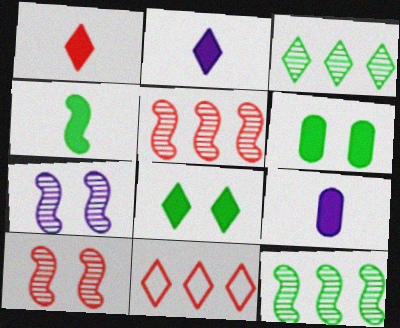[[1, 4, 9]]